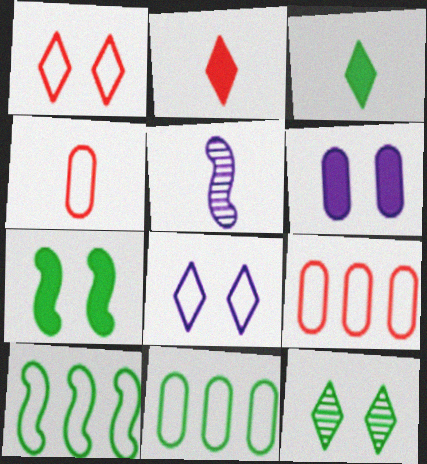[[3, 4, 5], 
[4, 8, 10]]